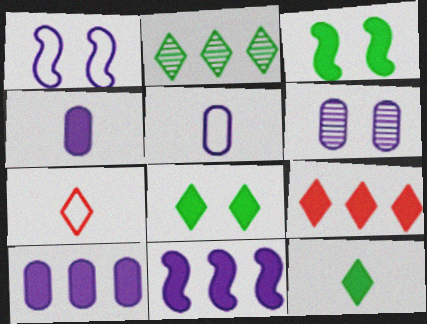[[3, 4, 9], 
[5, 6, 10]]